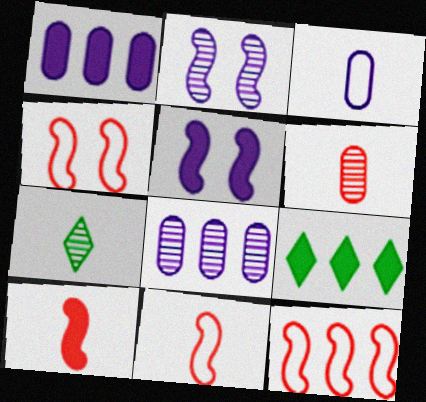[[1, 4, 7], 
[3, 7, 10], 
[4, 11, 12], 
[8, 9, 12]]